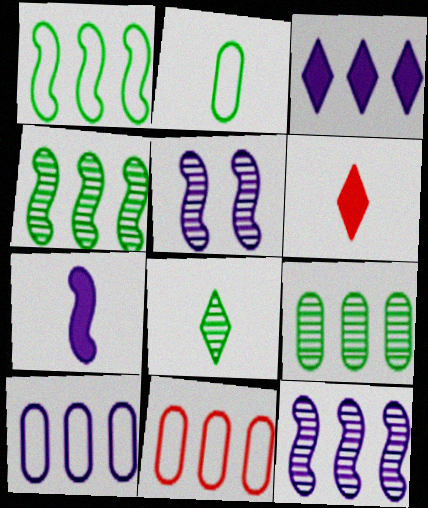[[3, 4, 11], 
[3, 10, 12]]